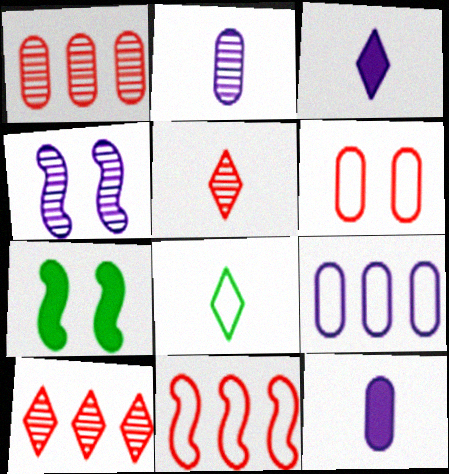[[3, 4, 9], 
[3, 5, 8], 
[5, 7, 9]]